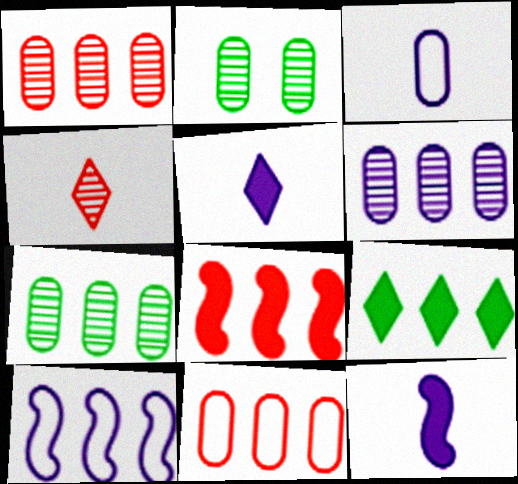[[1, 6, 7], 
[1, 9, 10]]